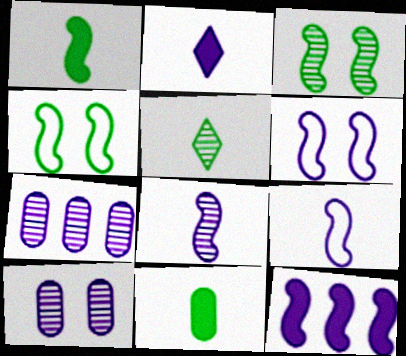[[2, 6, 7], 
[6, 8, 12]]